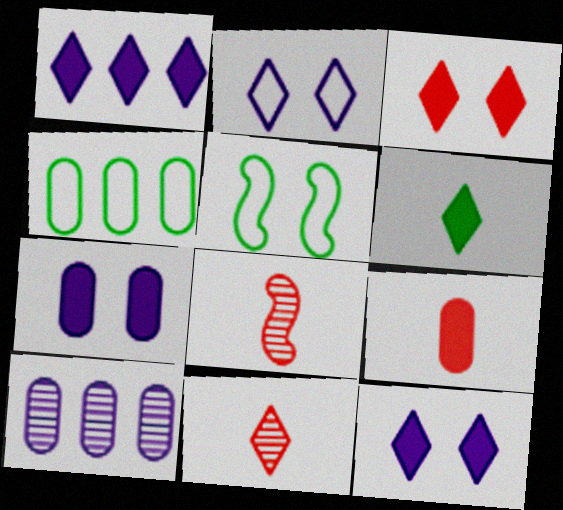[[1, 3, 6], 
[4, 8, 12]]